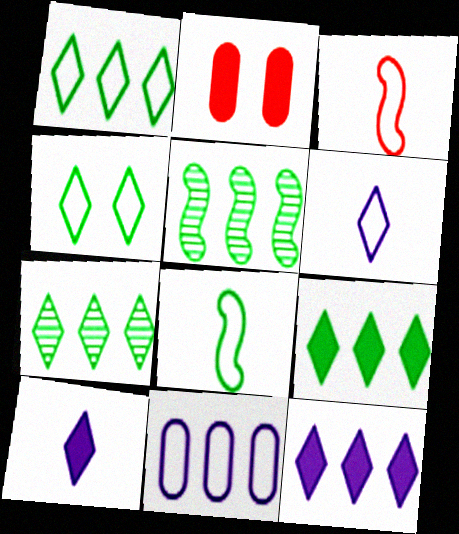[[1, 7, 9], 
[2, 5, 6], 
[3, 4, 11]]